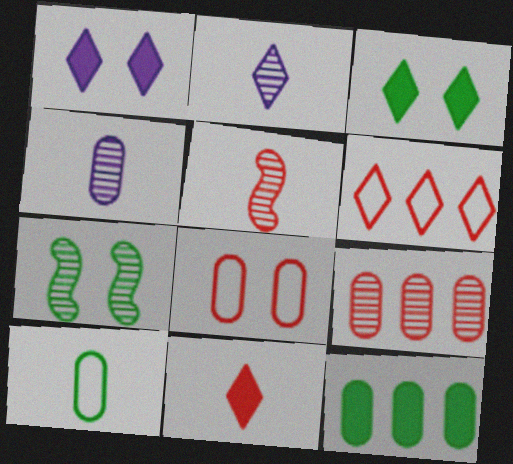[[1, 7, 8], 
[2, 3, 6], 
[2, 7, 9], 
[4, 8, 12]]